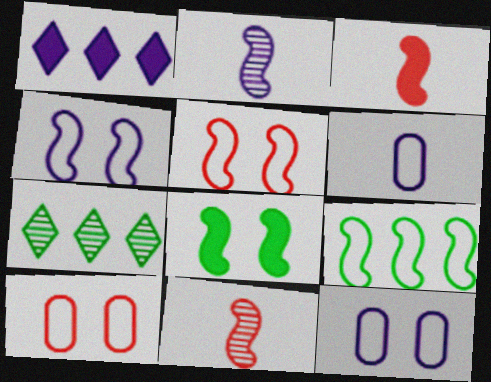[[1, 2, 12], 
[3, 7, 12]]